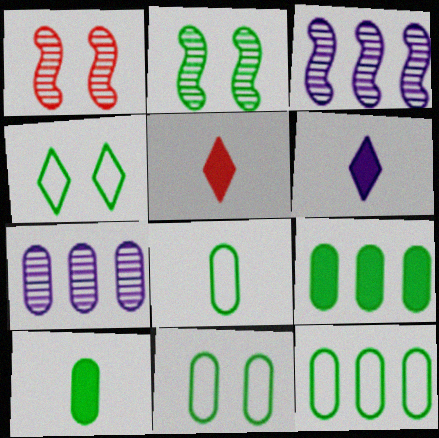[[1, 6, 12], 
[3, 5, 11], 
[8, 11, 12]]